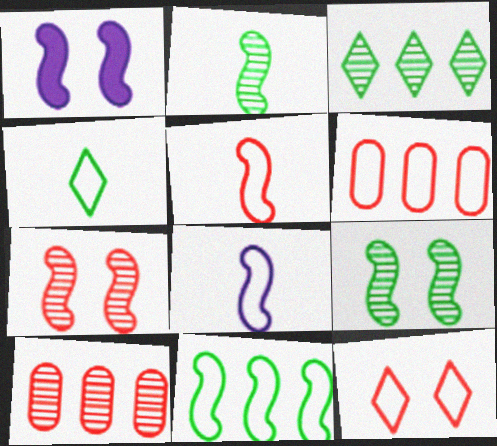[[1, 4, 10], 
[5, 6, 12]]